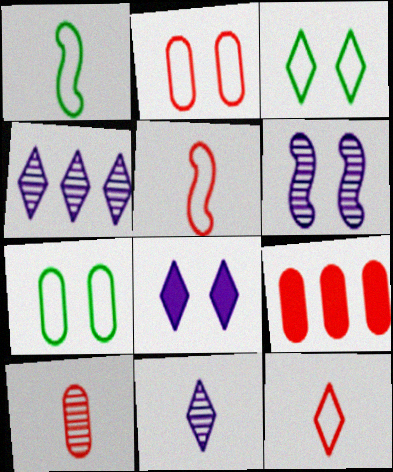[[2, 9, 10]]